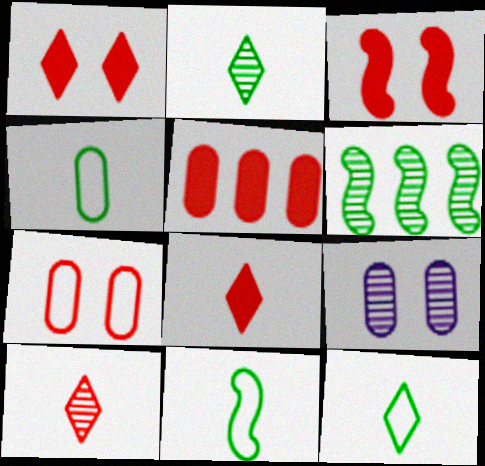[[3, 5, 8], 
[4, 5, 9], 
[4, 11, 12], 
[6, 9, 10]]